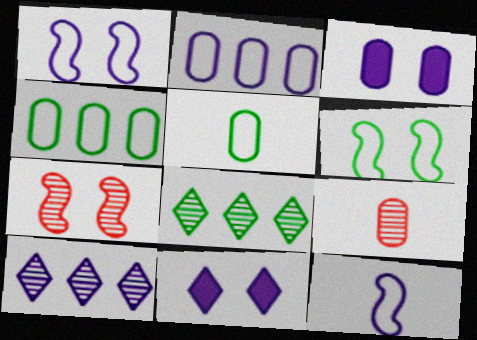[[3, 4, 9], 
[3, 10, 12]]